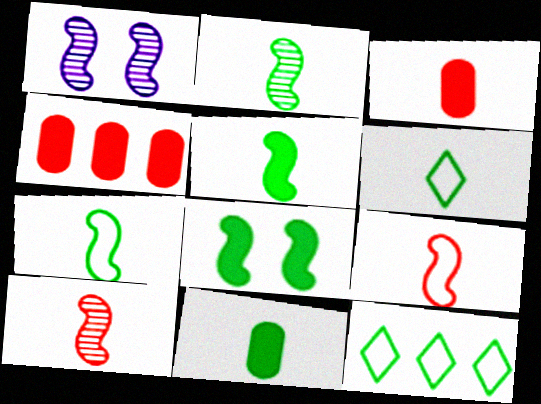[[1, 3, 12], 
[1, 4, 6], 
[2, 5, 7], 
[2, 6, 11]]